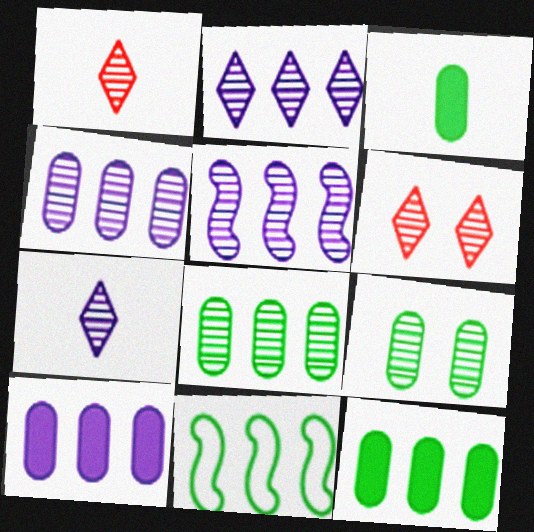[[1, 5, 9], 
[2, 4, 5]]